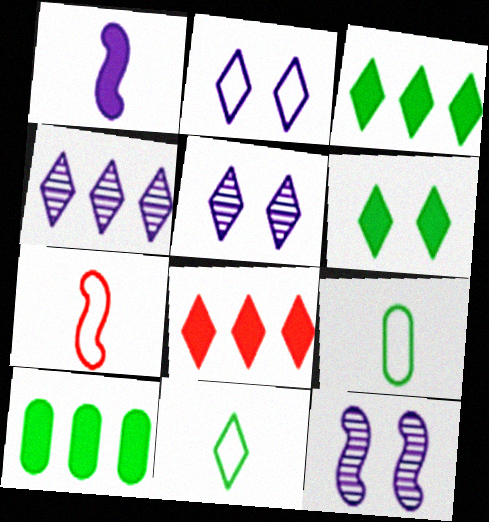[[5, 7, 10], 
[5, 8, 11], 
[8, 9, 12]]